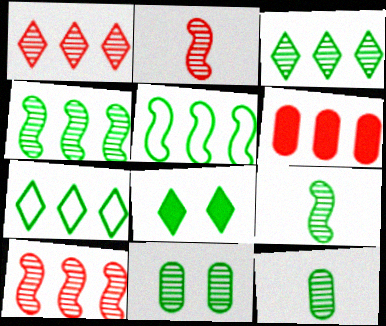[[3, 9, 11], 
[5, 8, 12]]